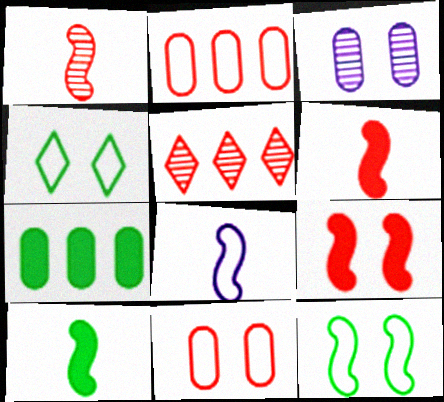[[1, 8, 10], 
[2, 4, 8], 
[3, 4, 9], 
[5, 6, 11]]